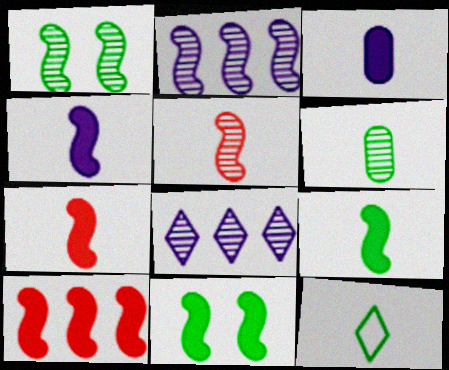[[1, 2, 5], 
[3, 5, 12], 
[4, 7, 9], 
[4, 10, 11], 
[6, 9, 12]]